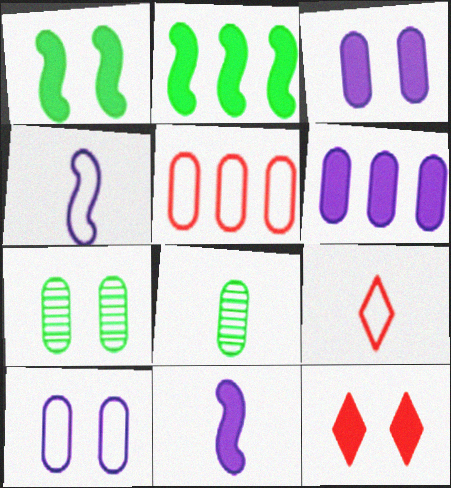[[1, 3, 12], 
[3, 5, 8], 
[8, 9, 11]]